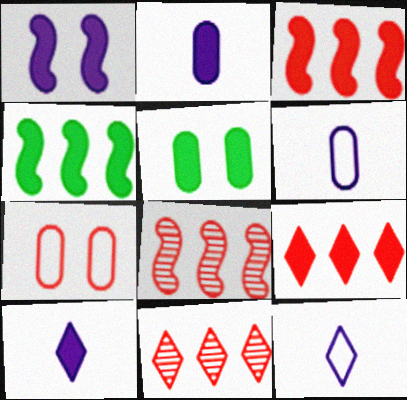[[3, 5, 10], 
[5, 8, 12]]